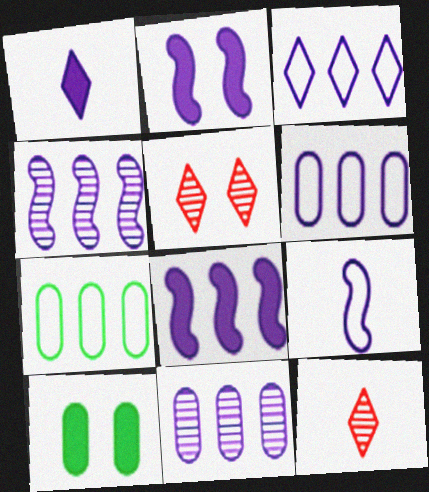[[2, 4, 9], 
[2, 7, 12], 
[3, 8, 11]]